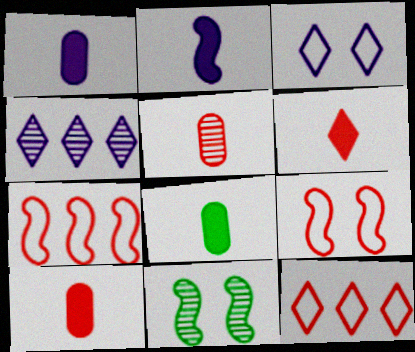[[1, 8, 10], 
[1, 11, 12], 
[2, 6, 8], 
[2, 7, 11], 
[4, 5, 11], 
[4, 8, 9]]